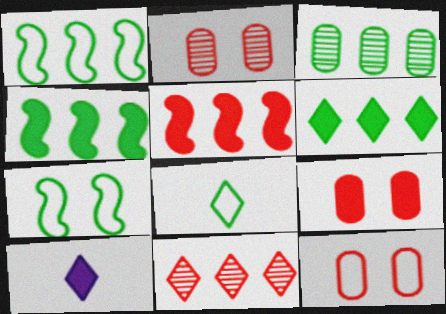[[1, 2, 10], 
[1, 3, 6], 
[2, 9, 12], 
[4, 9, 10]]